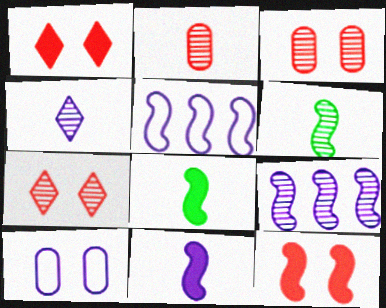[[2, 4, 6], 
[5, 6, 12]]